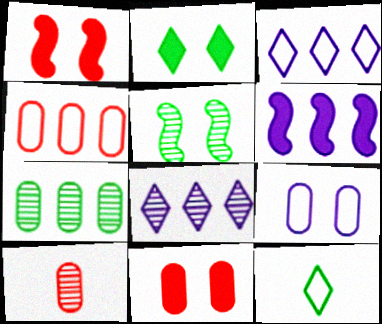[[4, 10, 11], 
[5, 8, 10]]